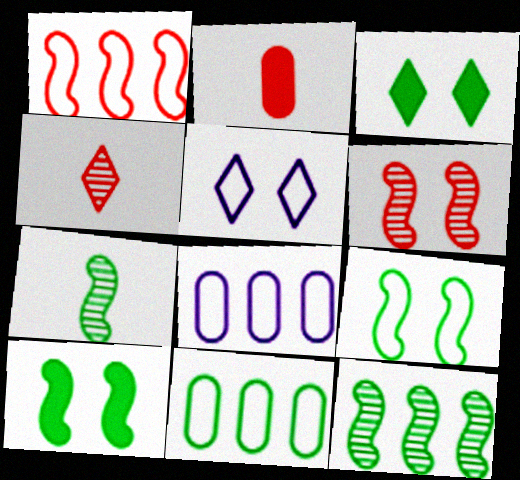[[2, 5, 12], 
[3, 7, 11], 
[4, 8, 10]]